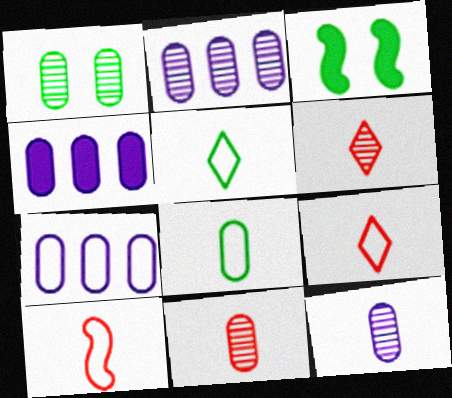[[1, 2, 11], 
[2, 3, 9], 
[2, 4, 7], 
[3, 6, 7]]